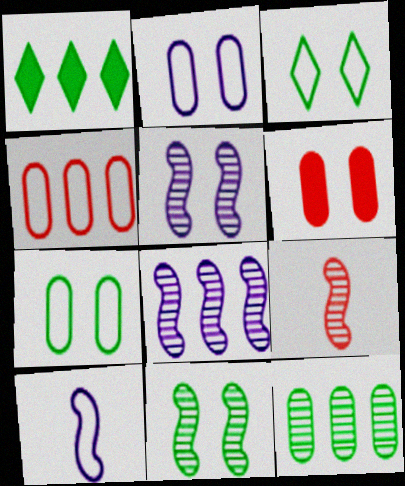[[1, 2, 9], 
[1, 4, 8], 
[3, 4, 10], 
[3, 5, 6], 
[8, 9, 11]]